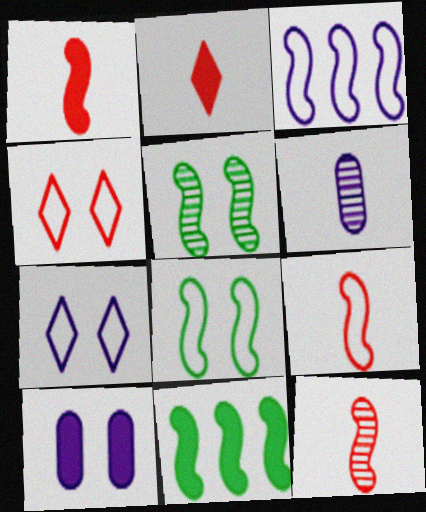[[1, 3, 5], 
[1, 9, 12], 
[2, 10, 11], 
[3, 8, 9], 
[4, 5, 10], 
[4, 6, 11]]